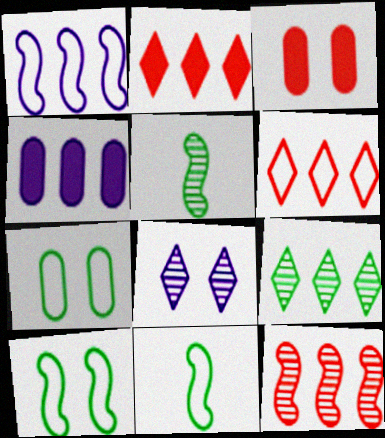[[3, 8, 10]]